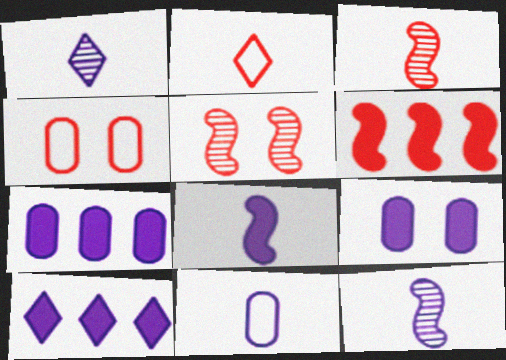[[1, 8, 11], 
[8, 9, 10]]